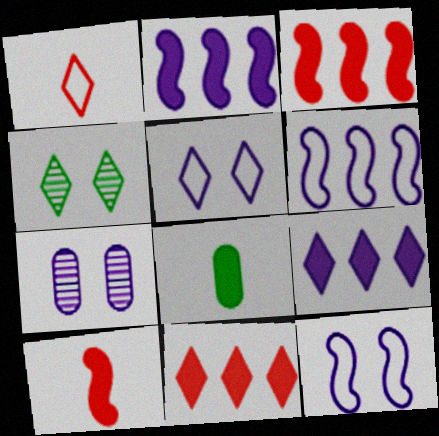[[1, 4, 9]]